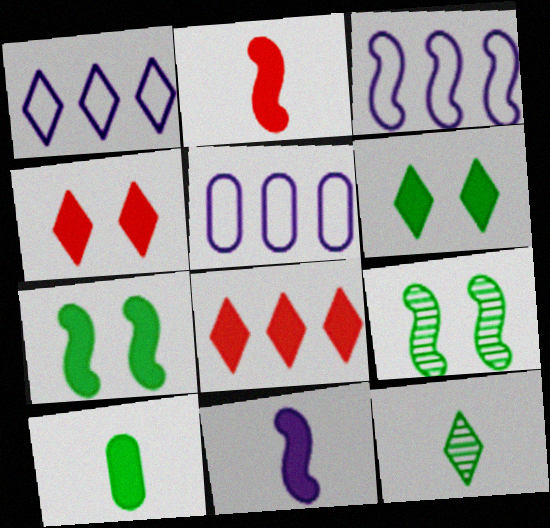[[1, 3, 5], 
[1, 4, 12], 
[2, 3, 9]]